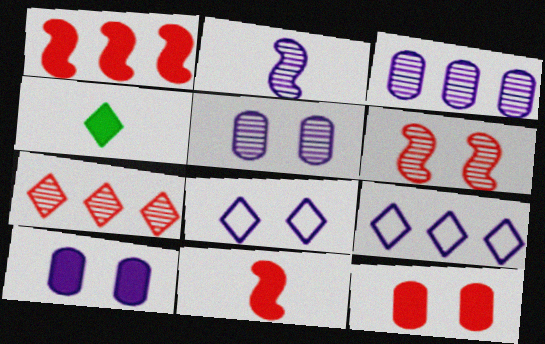[[1, 4, 10], 
[2, 9, 10], 
[4, 7, 8]]